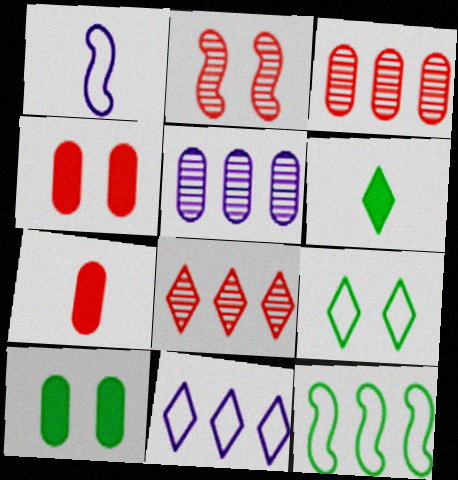[[1, 8, 10]]